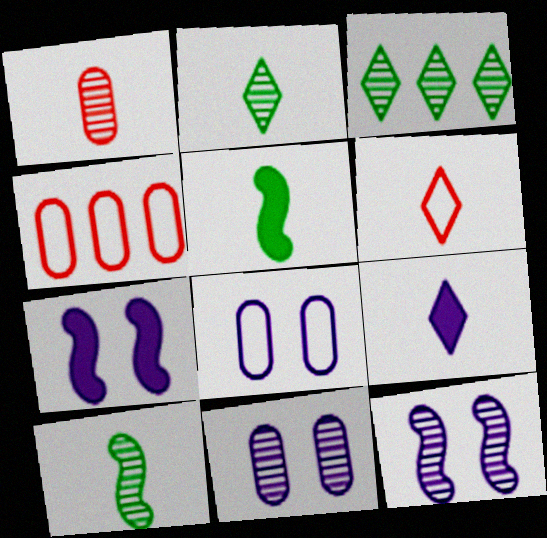[[1, 3, 12], 
[2, 4, 7], 
[2, 6, 9]]